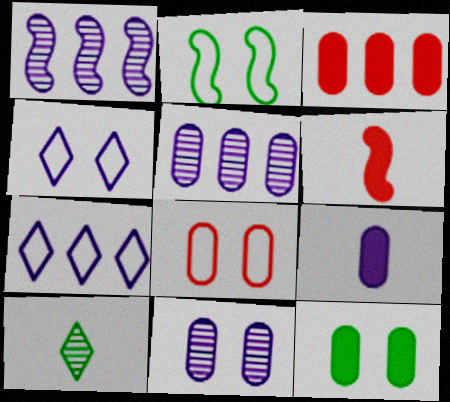[[1, 2, 6], 
[1, 4, 9], 
[2, 4, 8], 
[3, 9, 12], 
[8, 11, 12]]